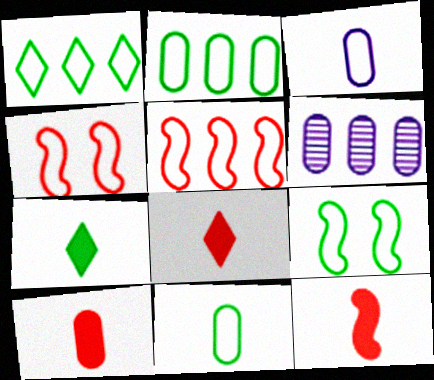[[1, 3, 4], 
[1, 9, 11], 
[4, 6, 7], 
[6, 8, 9], 
[8, 10, 12]]